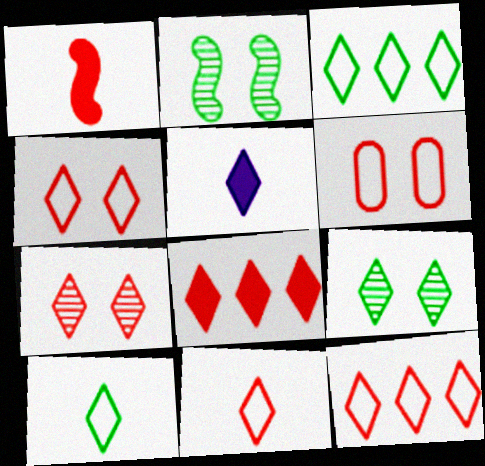[[3, 5, 7], 
[4, 11, 12], 
[5, 9, 12], 
[7, 8, 11]]